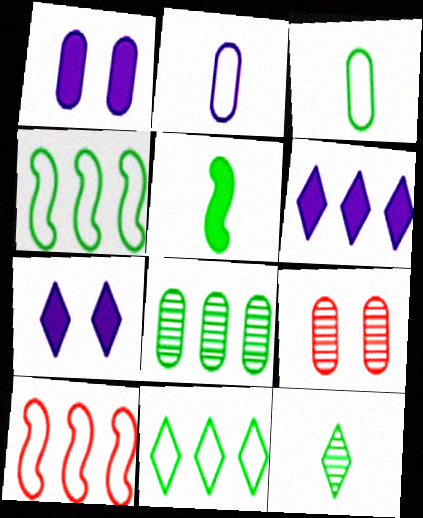[[1, 10, 12], 
[3, 5, 12], 
[6, 8, 10]]